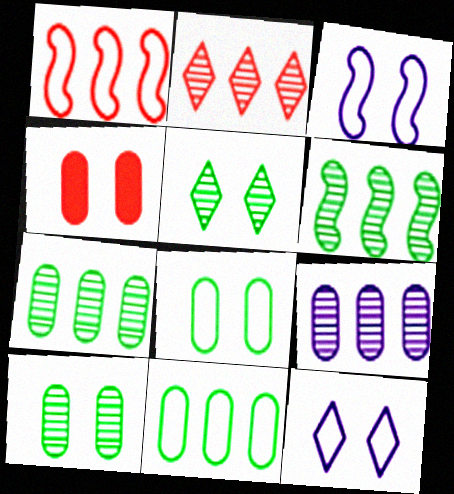[[2, 6, 9], 
[3, 4, 5]]